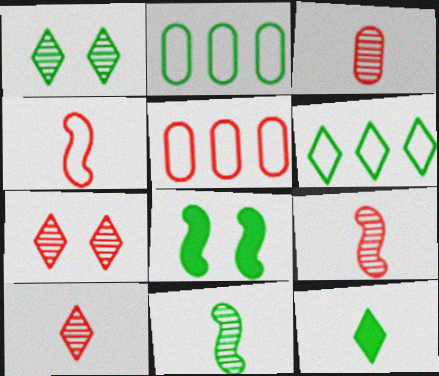[[1, 6, 12], 
[3, 9, 10]]